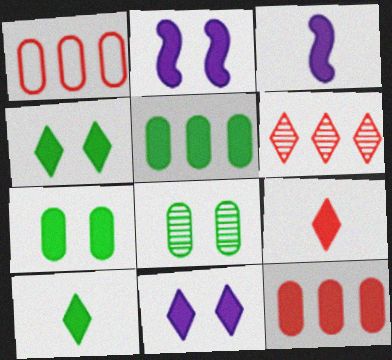[[2, 5, 9], 
[2, 10, 12], 
[3, 4, 12]]